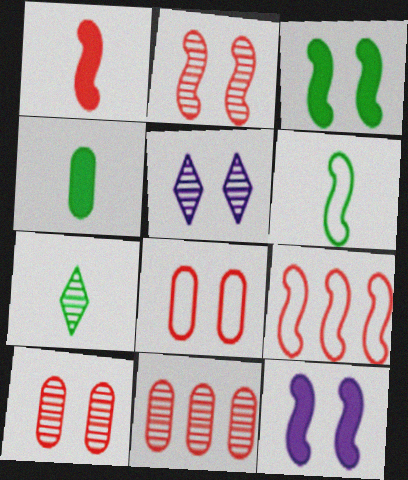[[1, 2, 9], 
[3, 5, 8], 
[4, 5, 9], 
[4, 6, 7]]